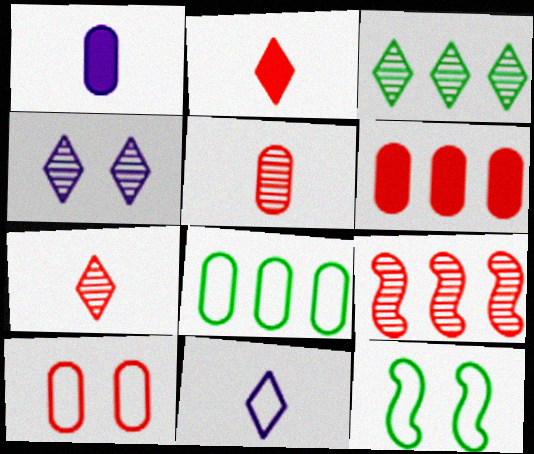[[2, 9, 10], 
[3, 4, 7], 
[5, 6, 10]]